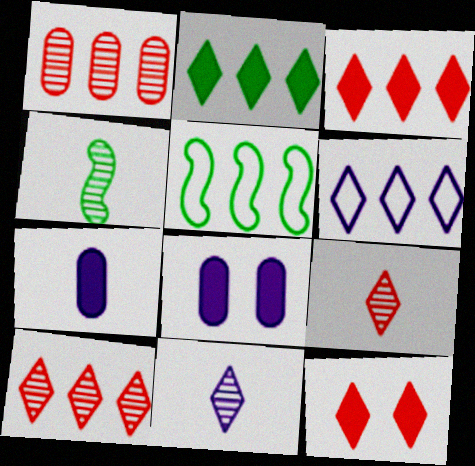[[2, 6, 10], 
[5, 8, 9]]